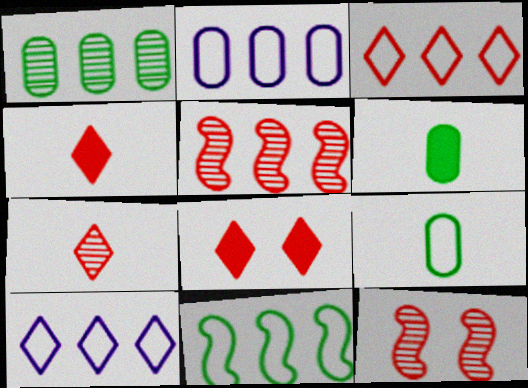[[2, 3, 11], 
[3, 7, 8], 
[6, 10, 12]]